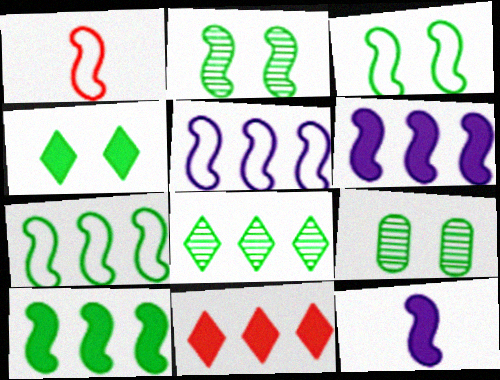[[1, 2, 6], 
[1, 3, 5], 
[3, 4, 9]]